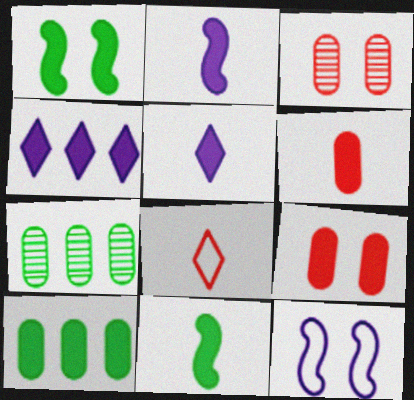[[1, 4, 6], 
[4, 9, 11], 
[5, 6, 11]]